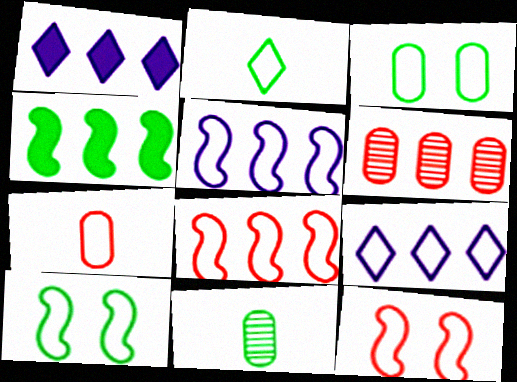[[1, 11, 12], 
[4, 6, 9], 
[7, 9, 10]]